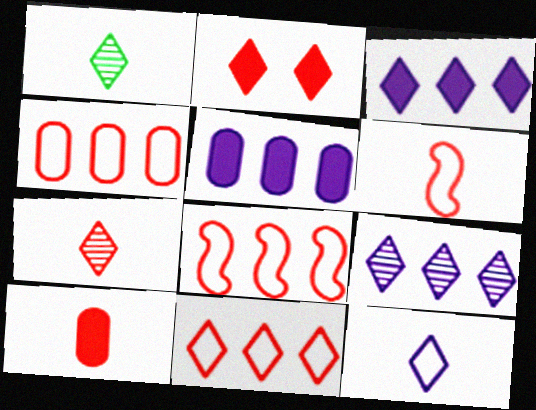[[2, 7, 11], 
[4, 8, 11], 
[6, 7, 10]]